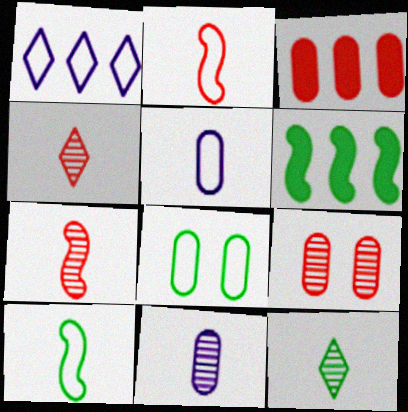[[1, 2, 8], 
[3, 8, 11], 
[6, 8, 12], 
[7, 11, 12]]